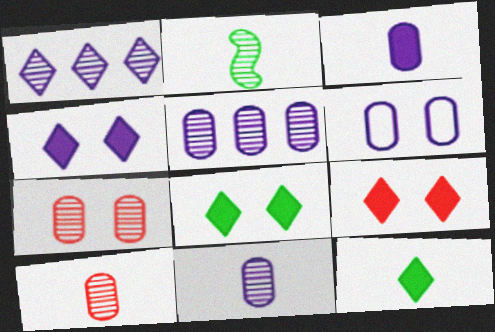[[1, 2, 7], 
[3, 5, 6], 
[4, 8, 9]]